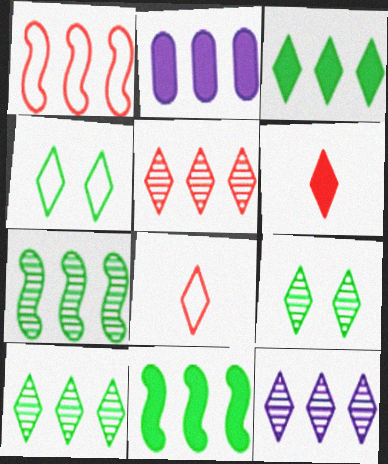[[1, 2, 10], 
[4, 6, 12], 
[5, 10, 12]]